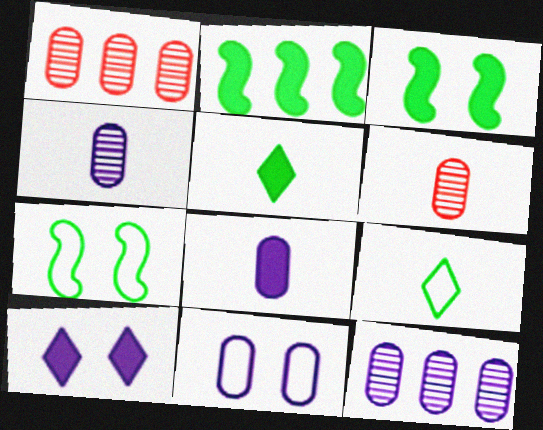[[8, 11, 12]]